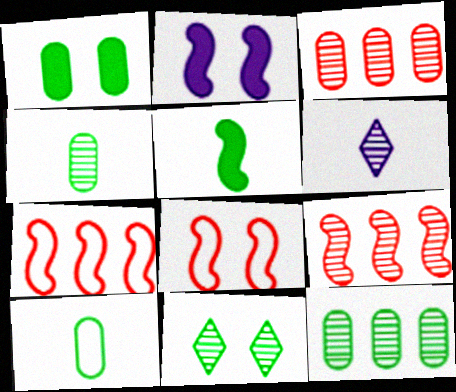[[1, 6, 7], 
[1, 10, 12]]